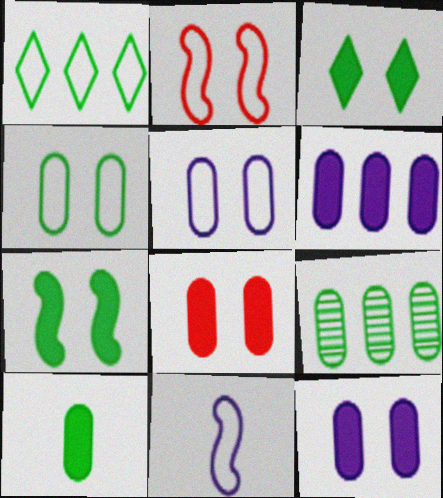[[4, 9, 10], 
[6, 8, 10]]